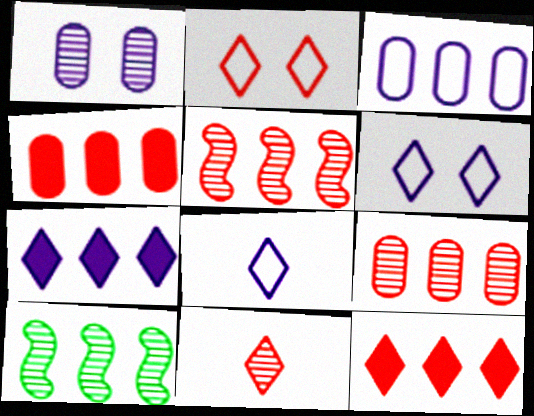[[1, 10, 11], 
[2, 11, 12], 
[3, 10, 12]]